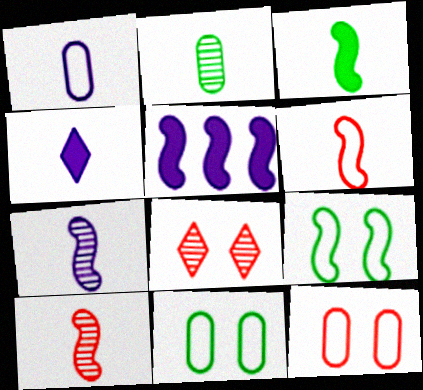[[1, 4, 7], 
[2, 4, 6], 
[3, 6, 7], 
[5, 9, 10]]